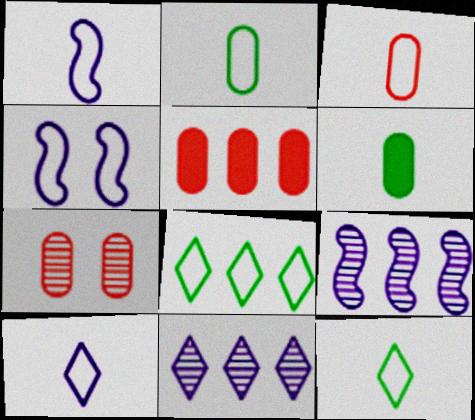[[1, 3, 12], 
[3, 4, 8], 
[3, 5, 7], 
[5, 8, 9]]